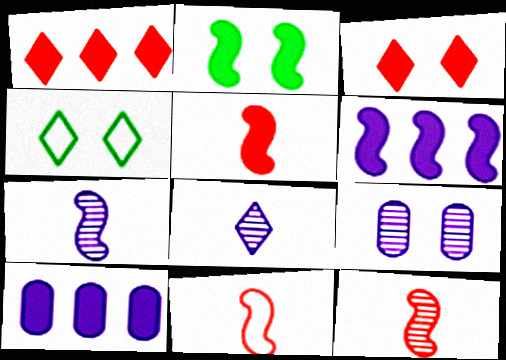[[1, 4, 8], 
[2, 5, 6], 
[4, 10, 12], 
[5, 11, 12]]